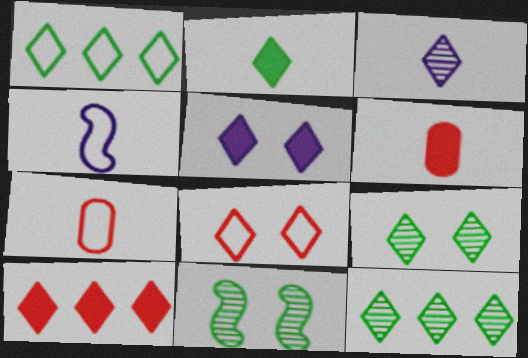[[1, 2, 9], 
[2, 5, 10], 
[5, 8, 9]]